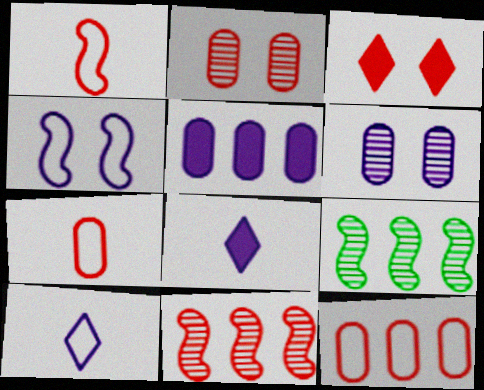[[3, 7, 11]]